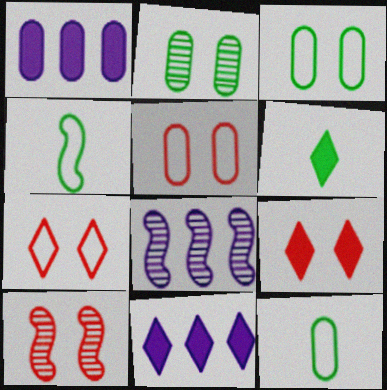[[5, 6, 8], 
[5, 9, 10], 
[6, 9, 11], 
[8, 9, 12], 
[10, 11, 12]]